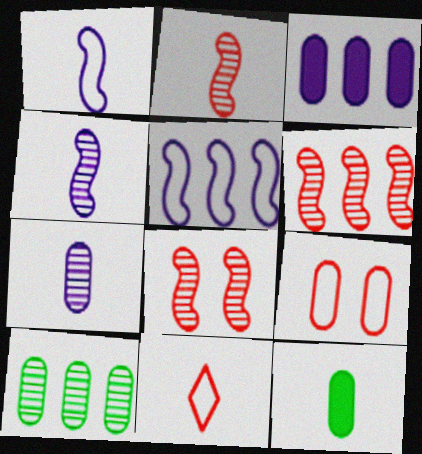[[2, 6, 8], 
[4, 11, 12]]